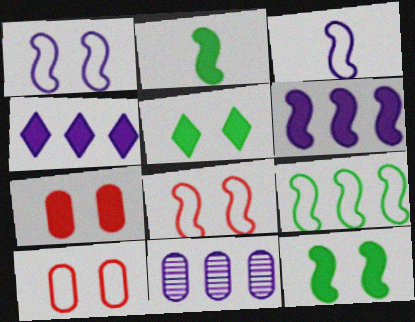[[2, 4, 7], 
[3, 8, 9]]